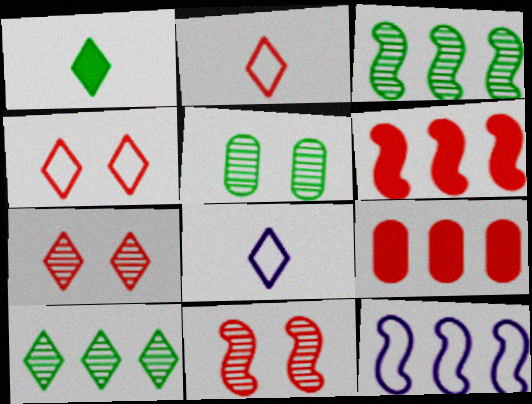[[2, 9, 11], 
[3, 6, 12], 
[5, 6, 8], 
[9, 10, 12]]